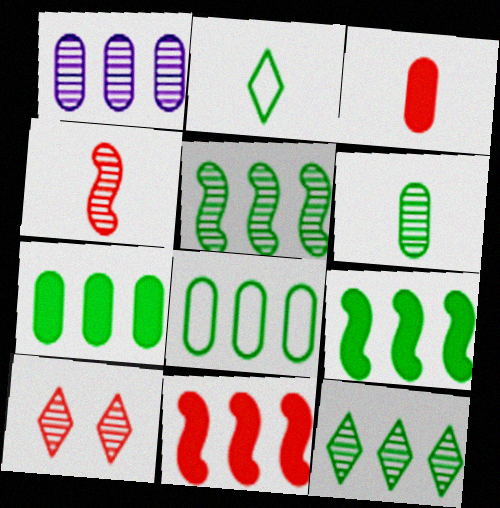[[8, 9, 12]]